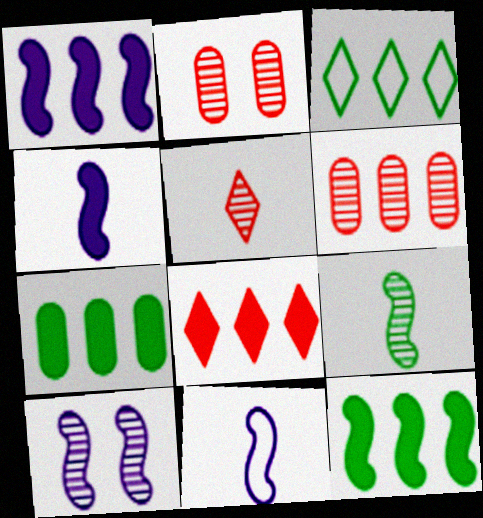[[1, 3, 6], 
[1, 7, 8], 
[1, 10, 11], 
[2, 3, 4]]